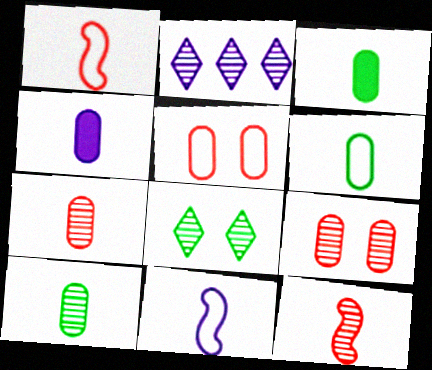[[3, 6, 10], 
[4, 6, 7]]